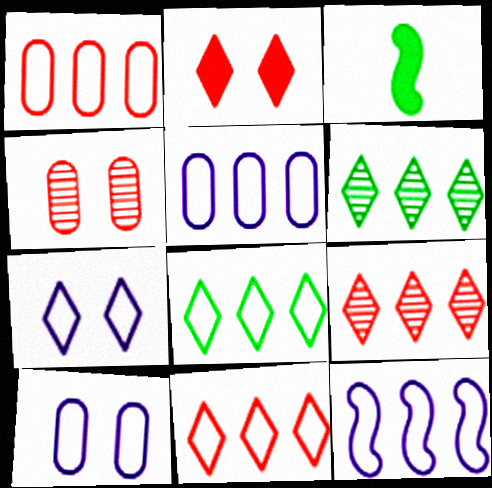[[1, 8, 12], 
[3, 9, 10]]